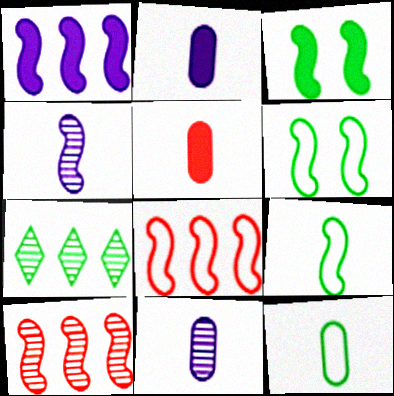[[3, 4, 8], 
[3, 7, 12], 
[5, 11, 12]]